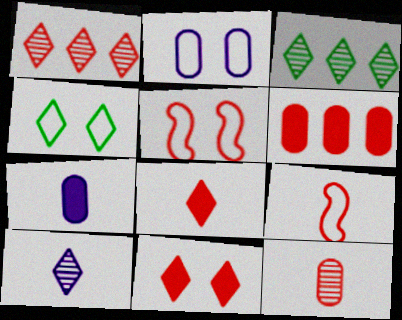[[2, 4, 5], 
[3, 5, 7], 
[8, 9, 12]]